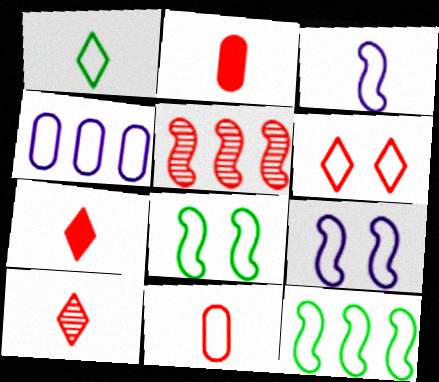[[1, 3, 11], 
[2, 5, 6]]